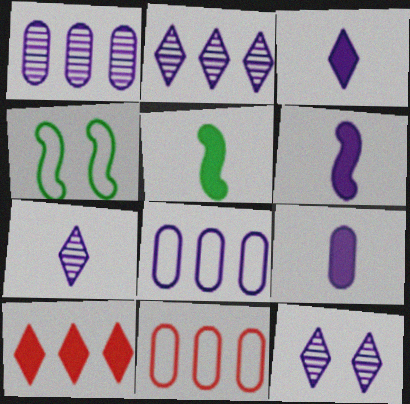[[2, 7, 12], 
[3, 6, 9], 
[5, 11, 12], 
[6, 8, 12]]